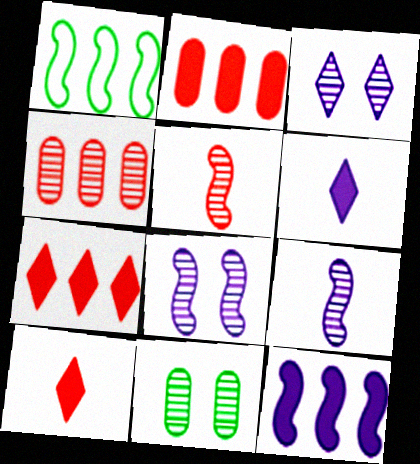[]